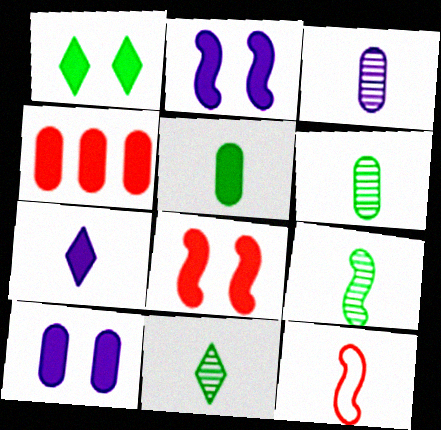[[1, 8, 10], 
[4, 5, 10], 
[6, 7, 12], 
[6, 9, 11]]